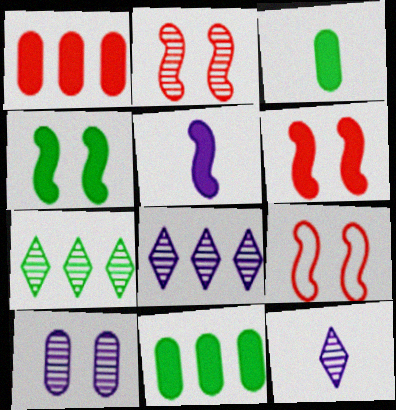[[2, 6, 9], 
[3, 8, 9], 
[9, 11, 12]]